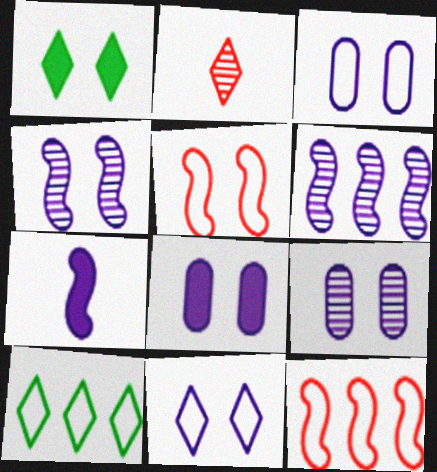[[1, 5, 9], 
[3, 8, 9], 
[4, 8, 11]]